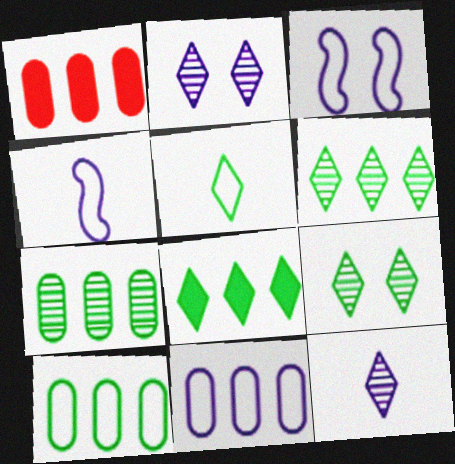[[1, 4, 9], 
[1, 7, 11], 
[5, 8, 9]]